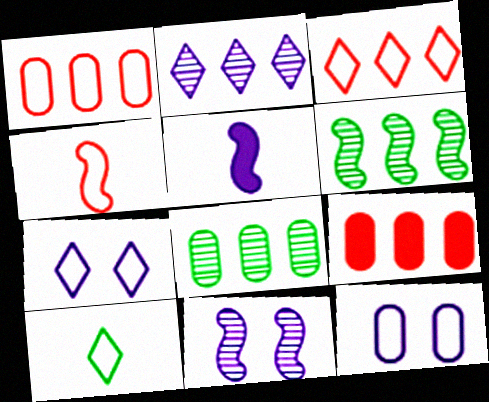[[2, 5, 12], 
[3, 7, 10], 
[9, 10, 11]]